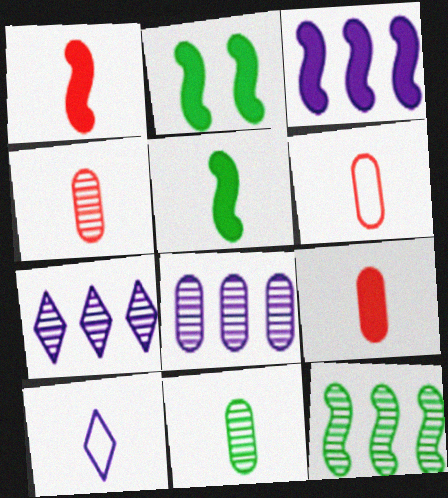[[1, 2, 3], 
[1, 10, 11], 
[2, 6, 7], 
[4, 5, 10], 
[4, 6, 9]]